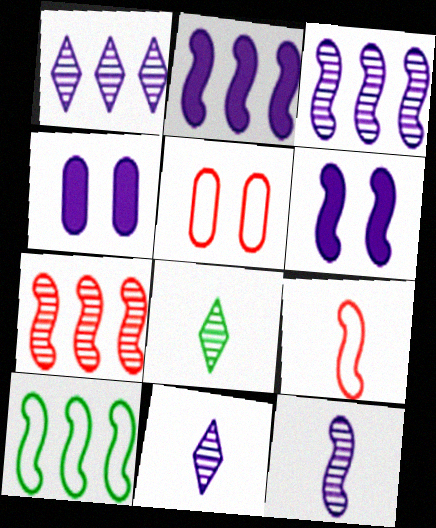[[2, 5, 8], 
[2, 7, 10]]